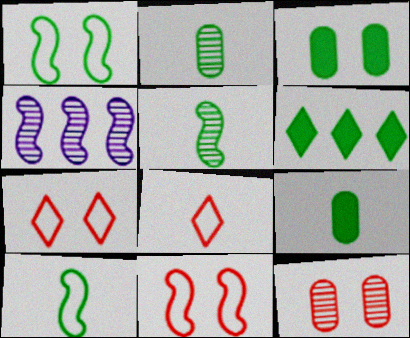[[1, 2, 6], 
[3, 4, 8], 
[4, 7, 9]]